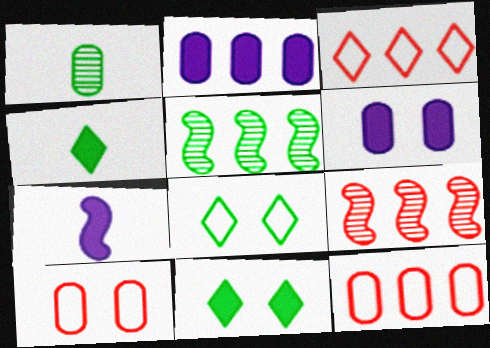[[1, 2, 10], 
[1, 6, 12], 
[2, 3, 5]]